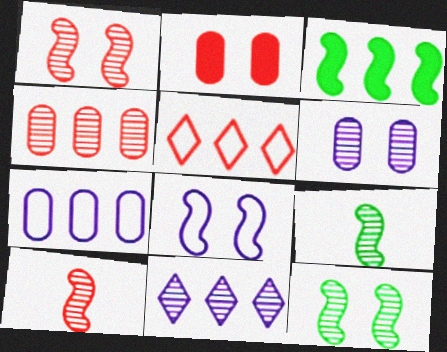[[2, 5, 10], 
[3, 8, 10]]